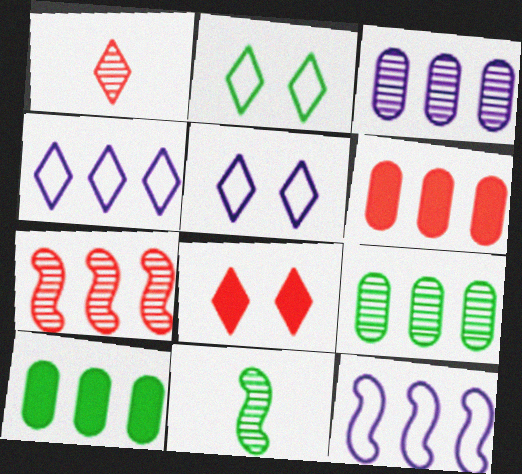[[2, 10, 11], 
[4, 7, 10], 
[5, 6, 11]]